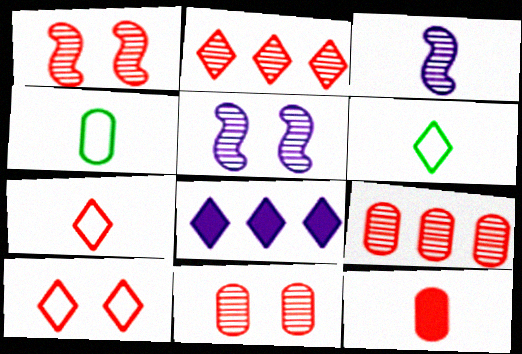[[1, 4, 8], 
[3, 6, 12]]